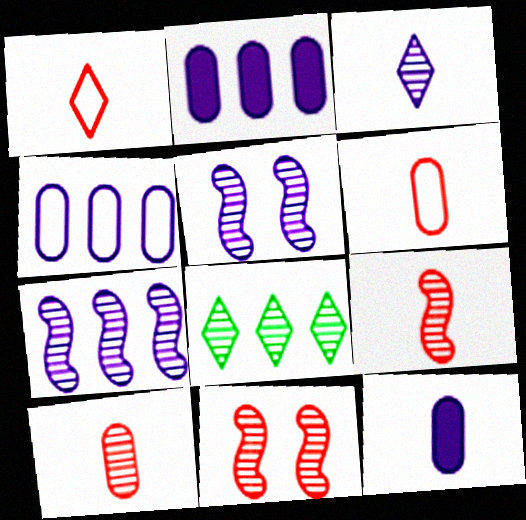[[5, 8, 10]]